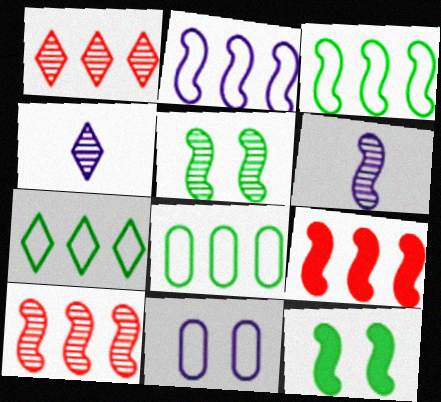[[3, 7, 8], 
[5, 6, 10]]